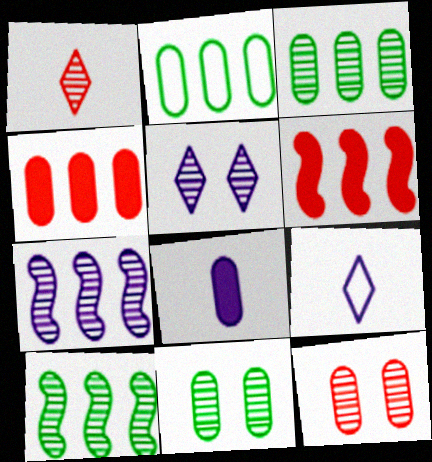[[1, 7, 11], 
[2, 8, 12], 
[6, 9, 11]]